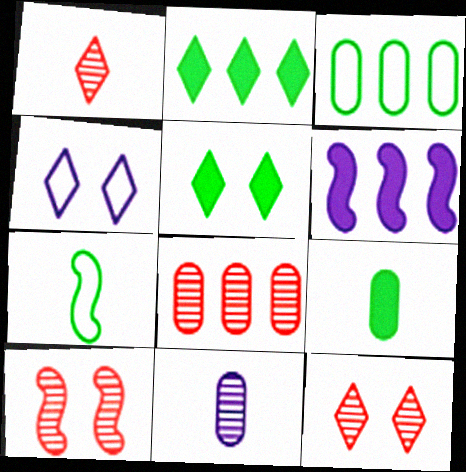[[1, 2, 4], 
[1, 8, 10], 
[4, 5, 12], 
[4, 6, 11], 
[6, 7, 10]]